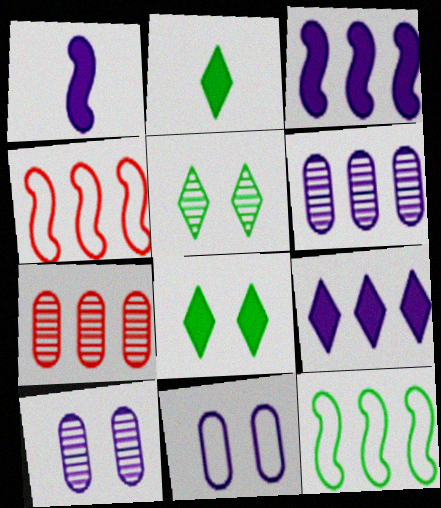[[2, 4, 10], 
[7, 9, 12]]